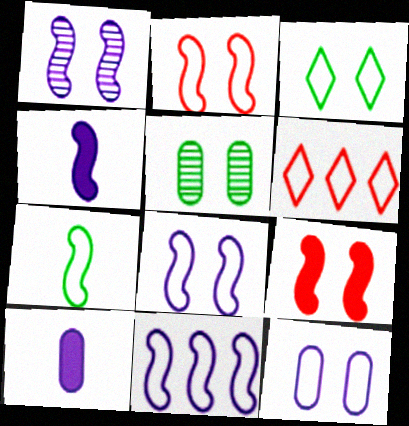[[1, 4, 11], 
[2, 3, 12], 
[2, 7, 11], 
[4, 5, 6], 
[6, 7, 12]]